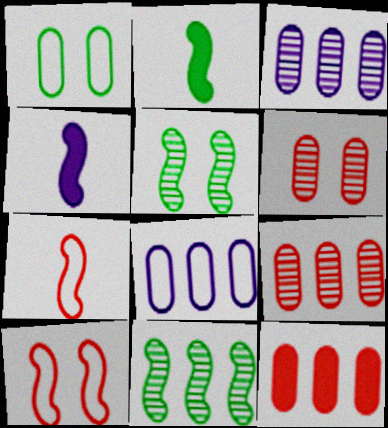[[4, 10, 11]]